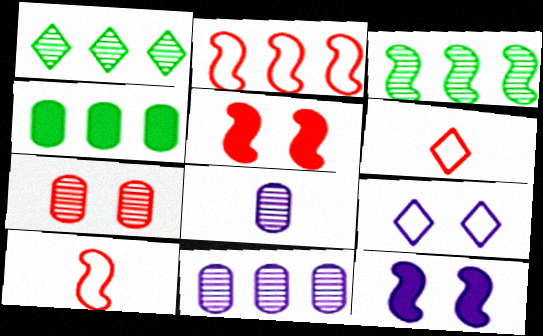[[3, 10, 12]]